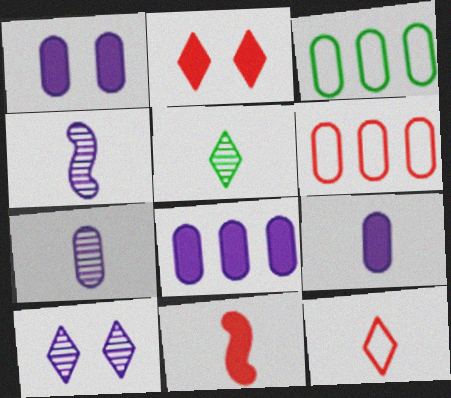[[1, 8, 9], 
[2, 3, 4], 
[3, 10, 11]]